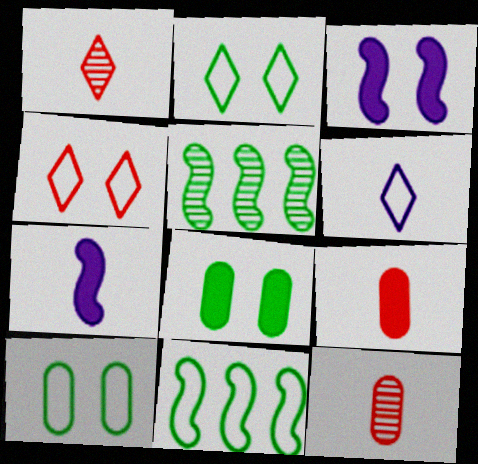[]